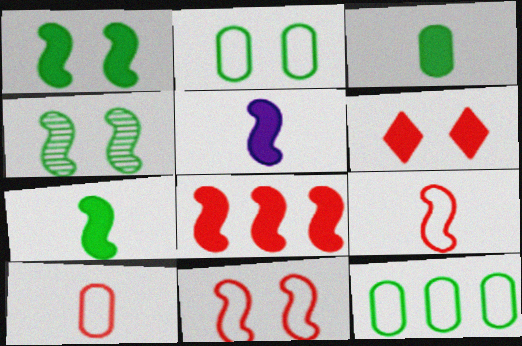[[1, 5, 8]]